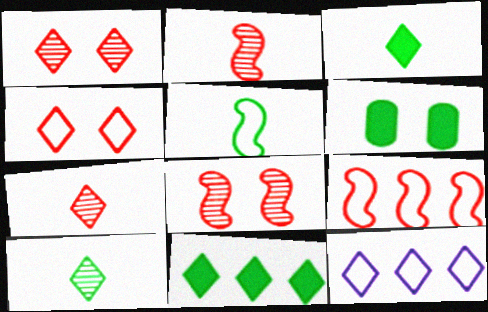[[1, 3, 12], 
[2, 6, 12]]